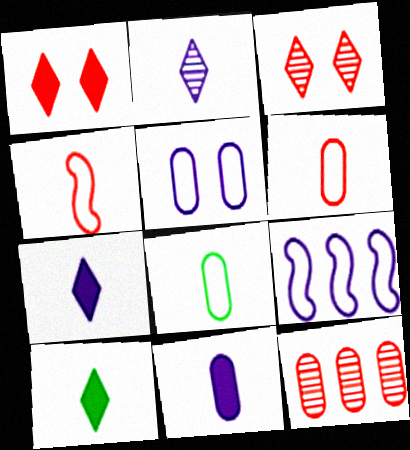[[1, 4, 12]]